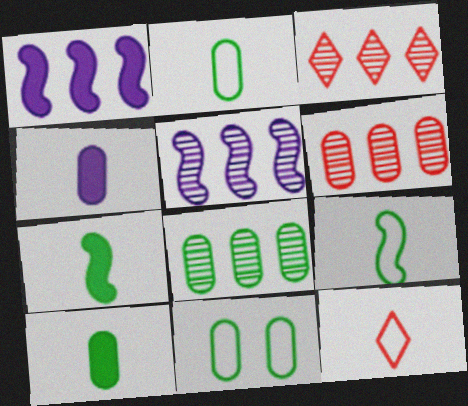[[3, 5, 8], 
[4, 6, 11], 
[8, 10, 11]]